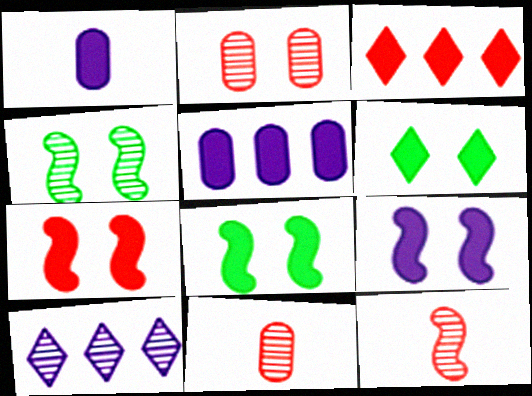[[1, 3, 8], 
[4, 10, 11], 
[7, 8, 9]]